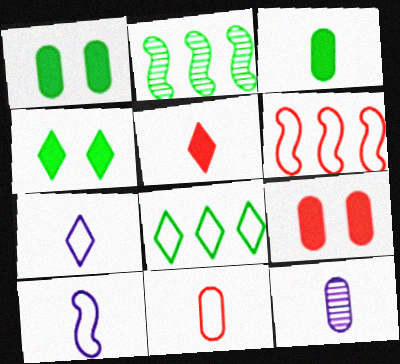[[2, 7, 9], 
[3, 11, 12], 
[4, 6, 12]]